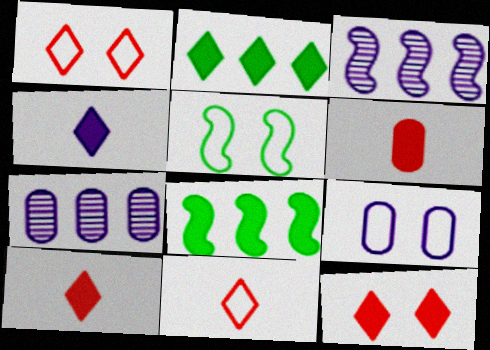[[1, 5, 9], 
[2, 4, 12], 
[3, 4, 9], 
[5, 7, 10]]